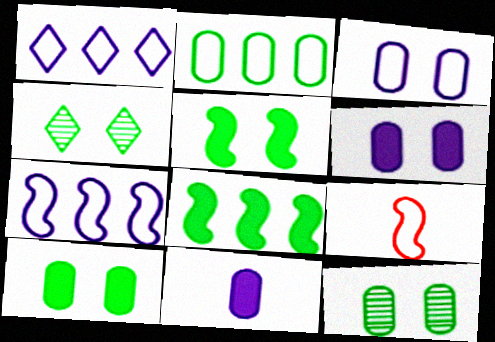[]